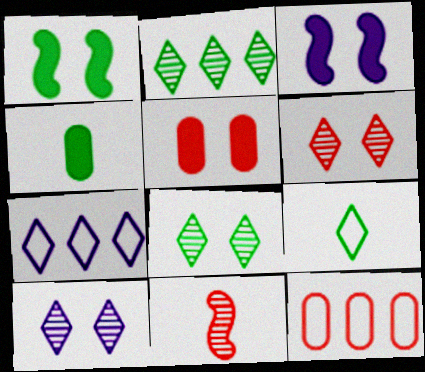[[6, 8, 10]]